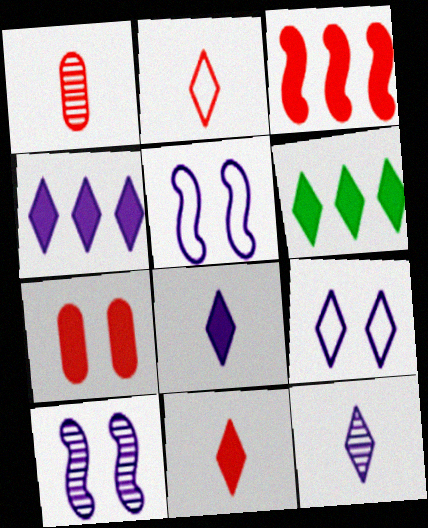[[1, 5, 6], 
[3, 7, 11], 
[4, 9, 12]]